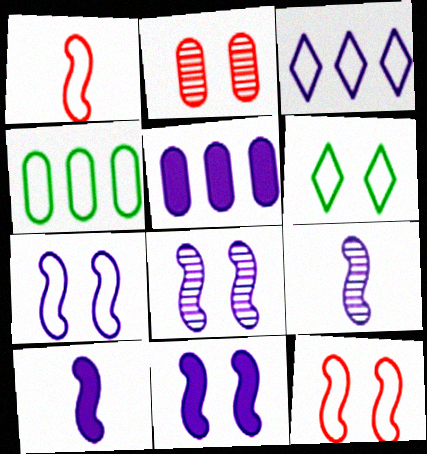[[2, 6, 11], 
[7, 8, 11]]